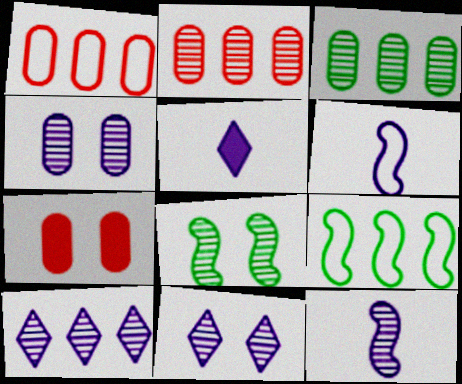[[1, 5, 8], 
[4, 10, 12]]